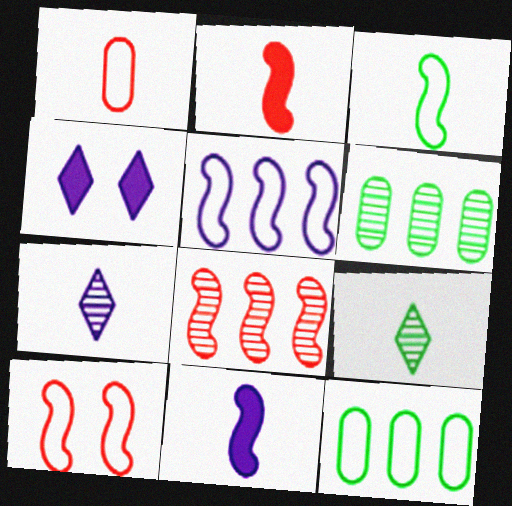[[1, 9, 11], 
[2, 8, 10], 
[3, 5, 10]]